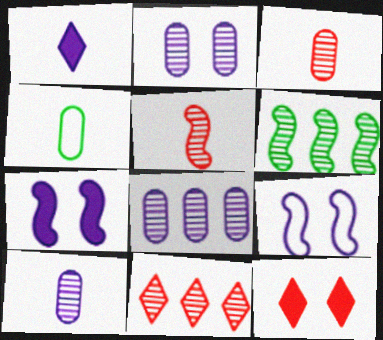[[1, 4, 5], 
[1, 8, 9], 
[2, 8, 10], 
[4, 7, 11], 
[6, 8, 11]]